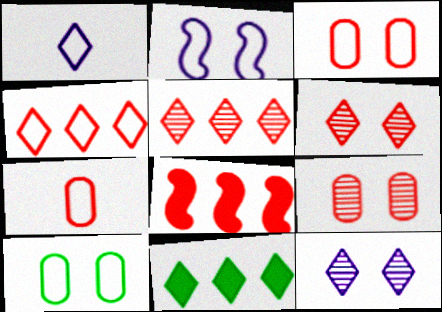[[1, 6, 11], 
[6, 7, 8]]